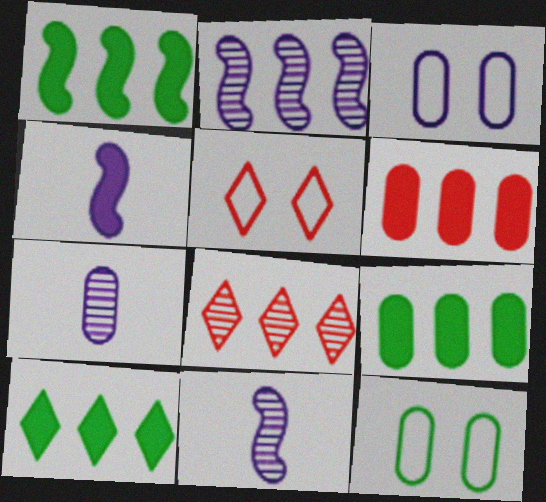[[1, 5, 7], 
[1, 9, 10], 
[4, 8, 12], 
[5, 9, 11], 
[6, 7, 12]]